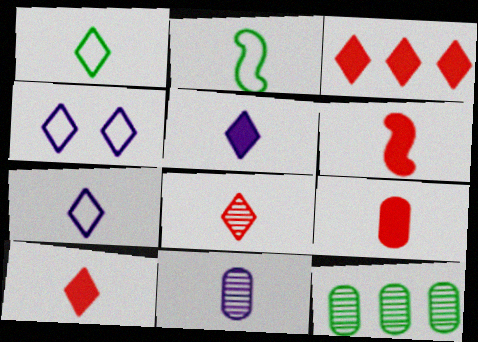[[1, 5, 8], 
[1, 6, 11], 
[2, 10, 11], 
[4, 6, 12], 
[6, 9, 10]]